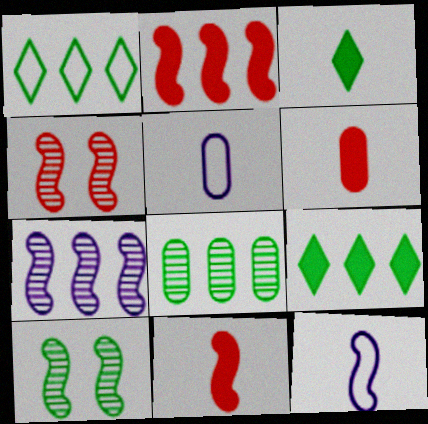[[2, 10, 12], 
[4, 5, 9]]